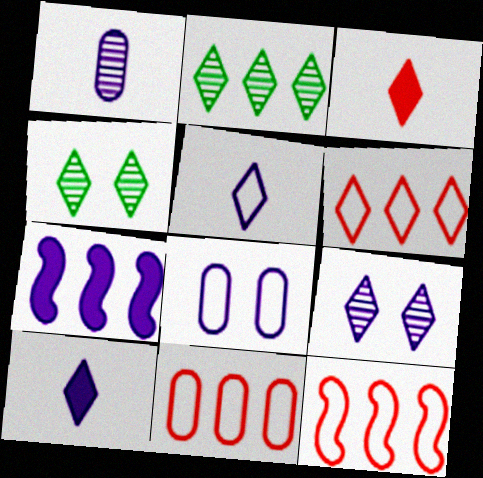[[2, 7, 11], 
[4, 6, 10], 
[6, 11, 12]]